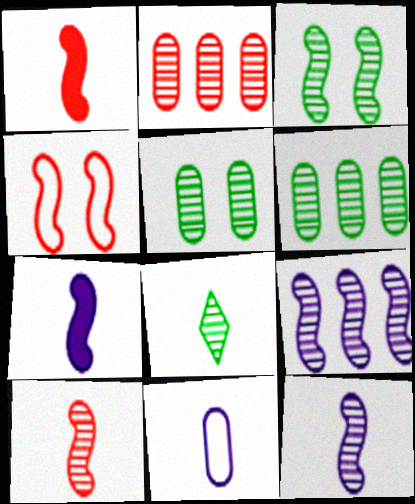[[1, 8, 11], 
[3, 6, 8], 
[3, 9, 10]]